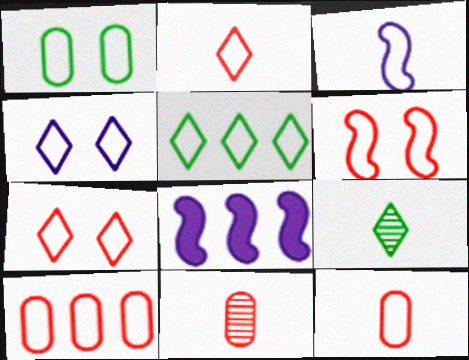[[1, 4, 6], 
[2, 4, 5], 
[2, 6, 10]]